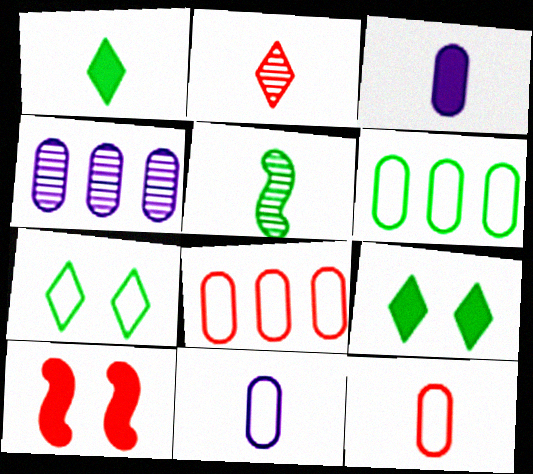[[2, 8, 10], 
[5, 6, 9]]